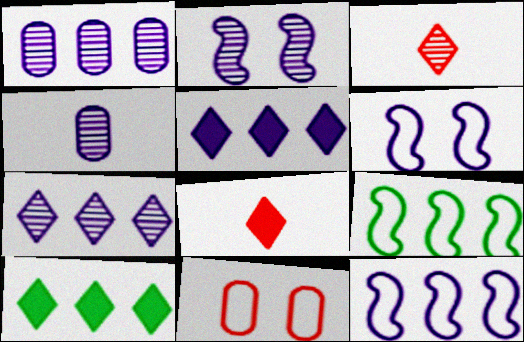[[1, 5, 12], 
[2, 4, 7], 
[4, 5, 6]]